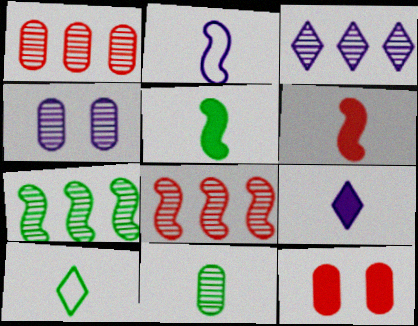[[1, 3, 7], 
[1, 4, 11], 
[5, 10, 11]]